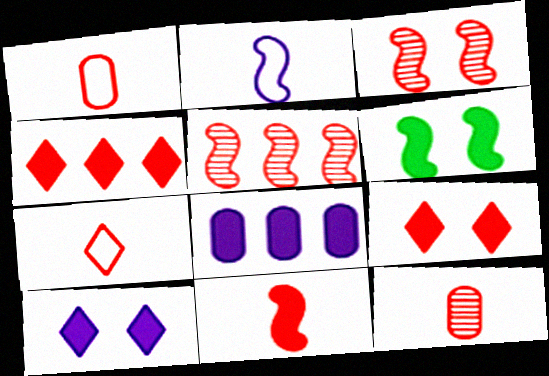[[1, 3, 4], 
[1, 5, 9], 
[2, 5, 6], 
[7, 11, 12]]